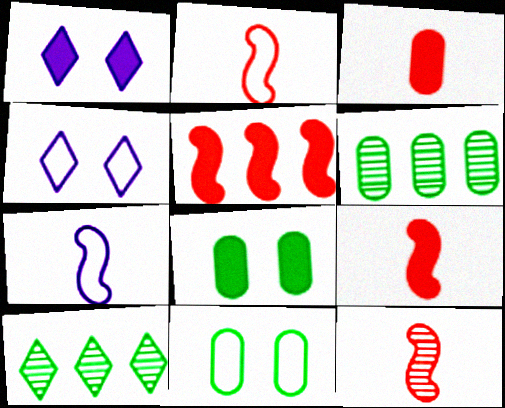[[1, 2, 6], 
[2, 9, 12], 
[4, 6, 9]]